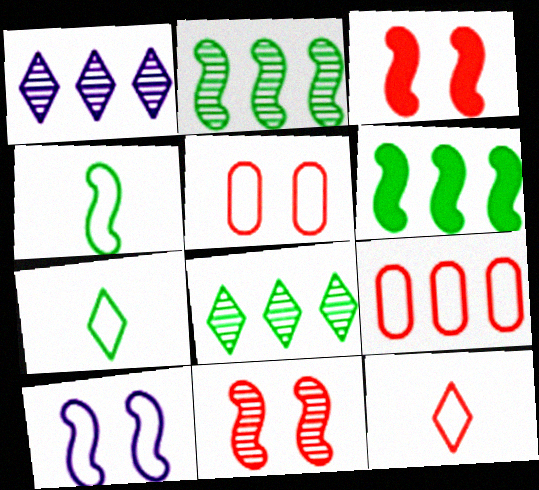[[1, 6, 9], 
[7, 9, 10]]